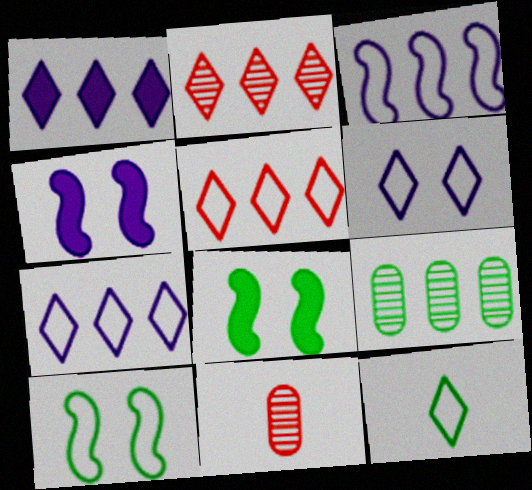[[1, 10, 11], 
[5, 6, 12], 
[7, 8, 11], 
[8, 9, 12]]